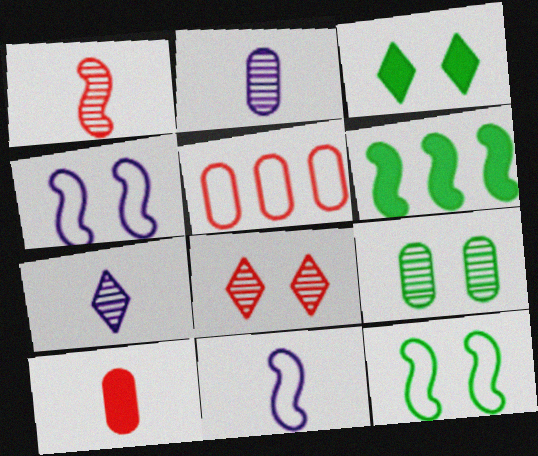[[1, 4, 6], 
[3, 9, 12]]